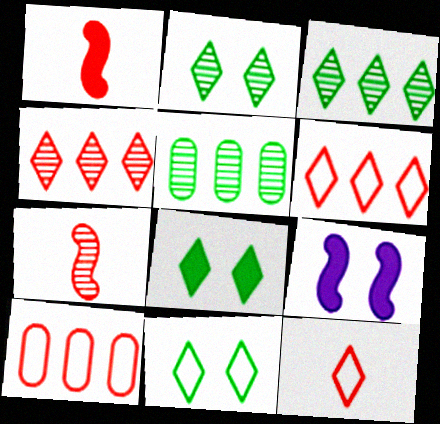[[2, 8, 11], 
[5, 9, 12]]